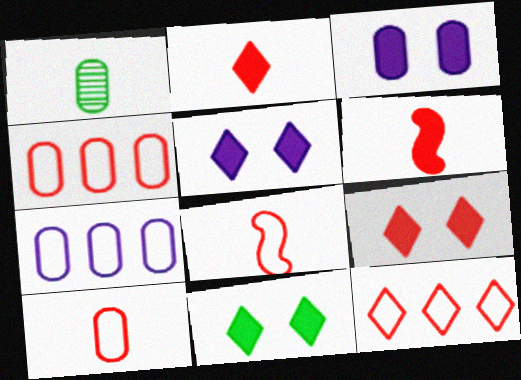[[1, 3, 4], 
[5, 9, 11]]